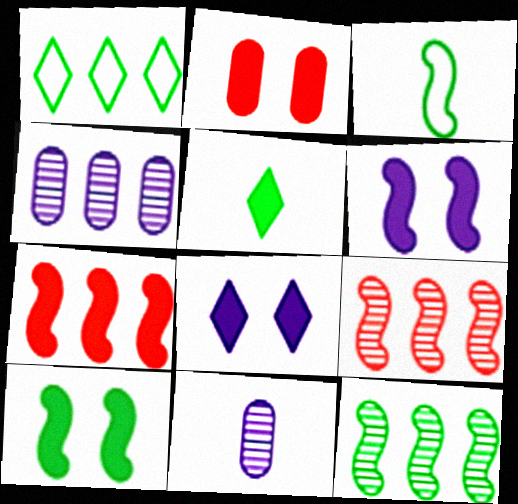[[1, 4, 7], 
[2, 8, 10], 
[3, 6, 9], 
[3, 10, 12]]